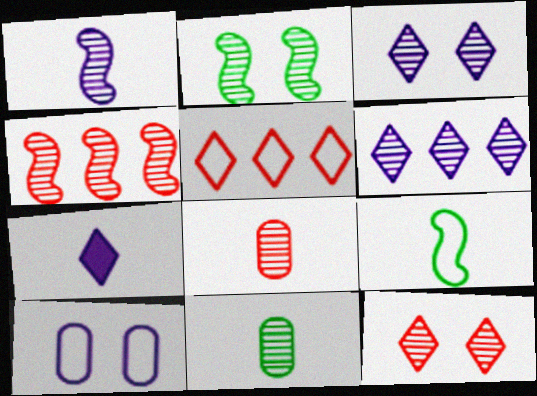[[1, 2, 4], 
[2, 6, 8], 
[3, 4, 11], 
[4, 8, 12], 
[5, 9, 10], 
[7, 8, 9]]